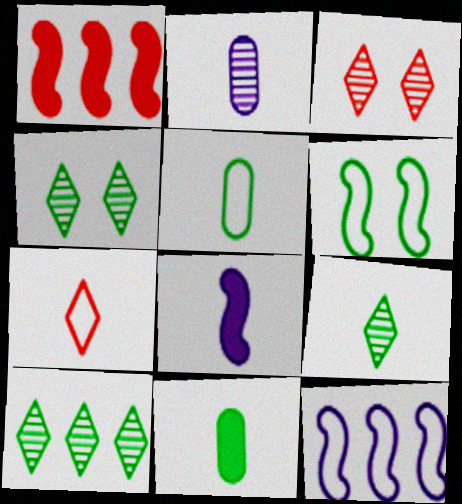[[3, 11, 12], 
[4, 9, 10], 
[6, 10, 11]]